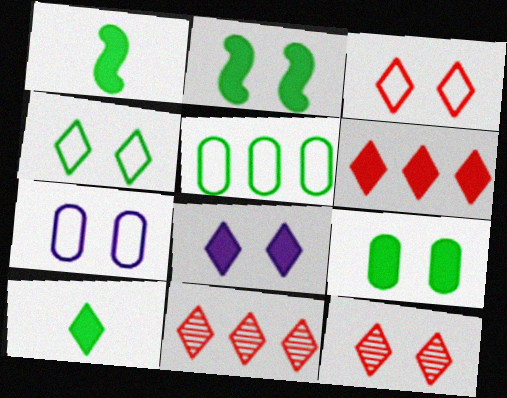[[1, 7, 11], 
[2, 7, 12], 
[4, 8, 12], 
[6, 8, 10]]